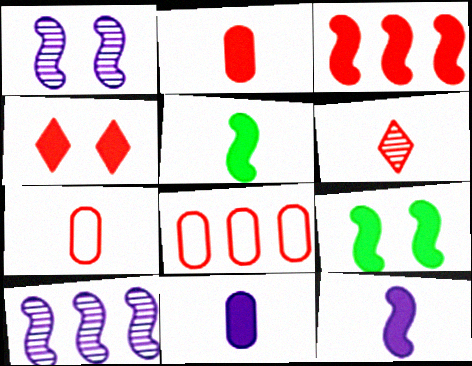[[2, 3, 4], 
[3, 9, 12]]